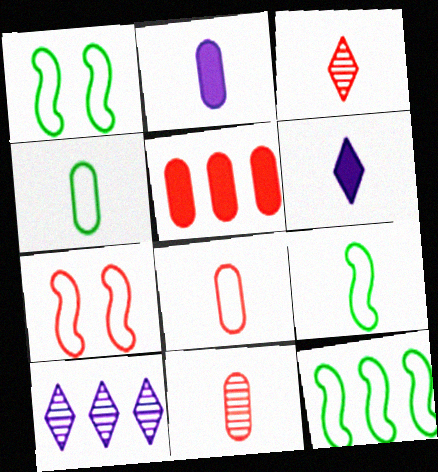[[1, 9, 12], 
[2, 3, 9], 
[2, 4, 11], 
[3, 5, 7], 
[5, 10, 12], 
[6, 9, 11]]